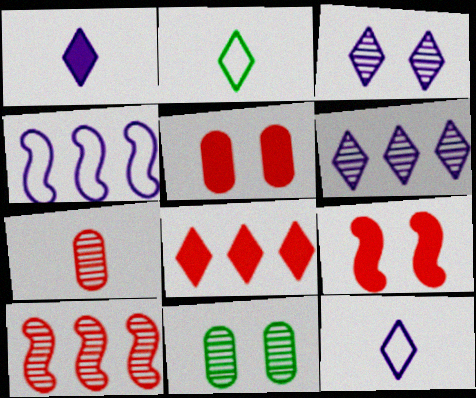[[2, 3, 8]]